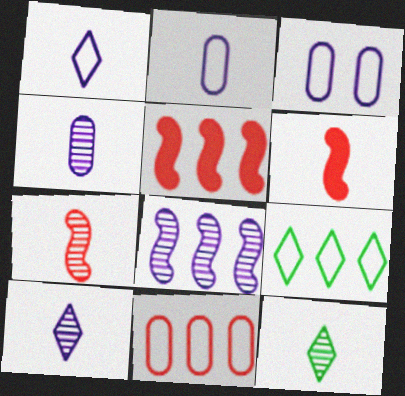[[2, 6, 12], 
[3, 5, 12], 
[4, 7, 12]]